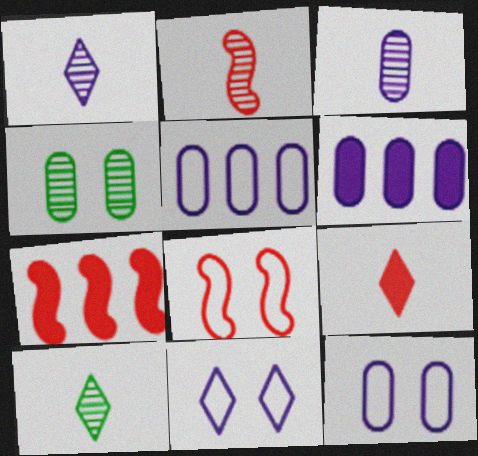[[2, 3, 10], 
[2, 7, 8], 
[3, 6, 12], 
[6, 8, 10], 
[7, 10, 12]]